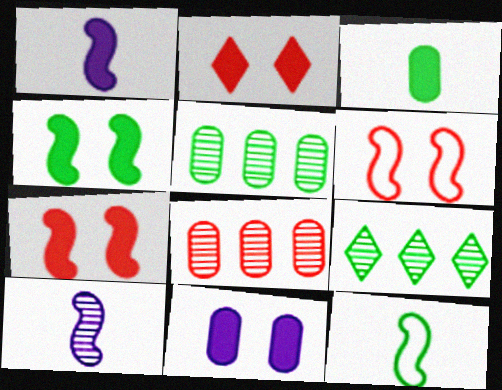[[2, 4, 11]]